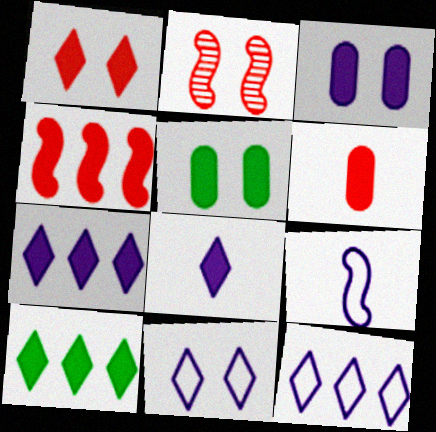[[1, 4, 6], 
[1, 8, 10], 
[2, 5, 11], 
[4, 5, 8]]